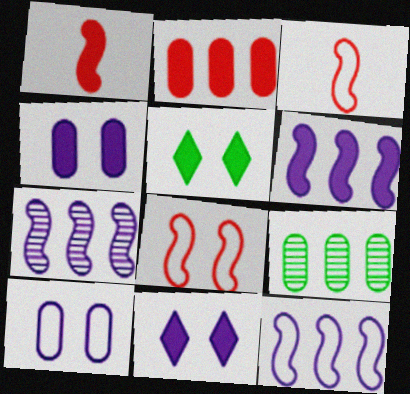[[3, 9, 11], 
[6, 7, 12]]